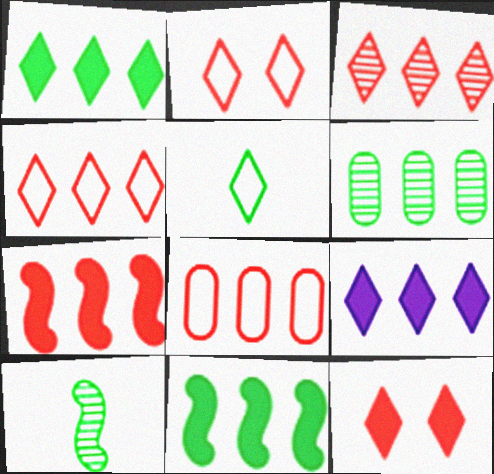[[3, 7, 8]]